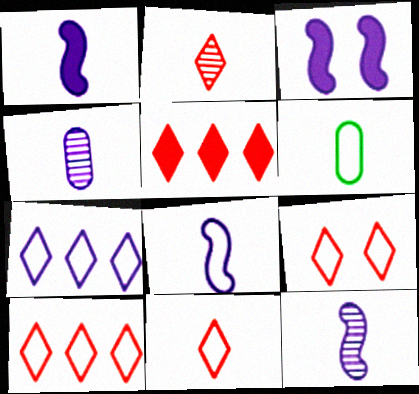[[1, 2, 6], 
[1, 8, 12], 
[2, 5, 9], 
[3, 4, 7], 
[6, 8, 11], 
[9, 10, 11]]